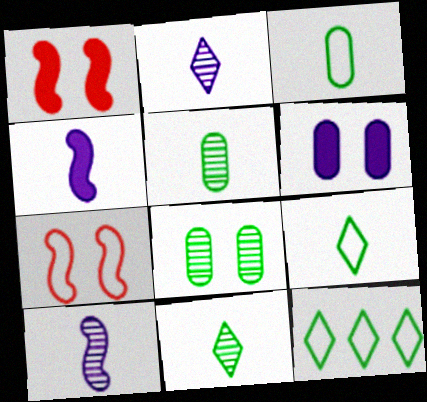[]